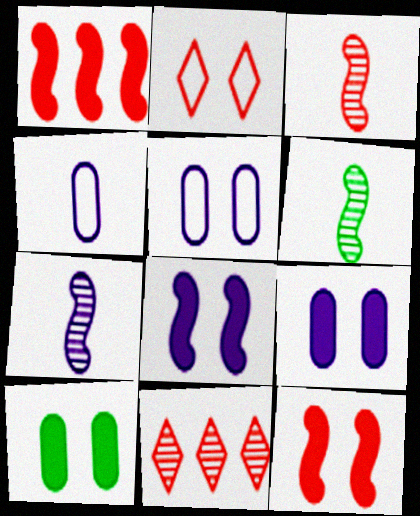[[3, 6, 7]]